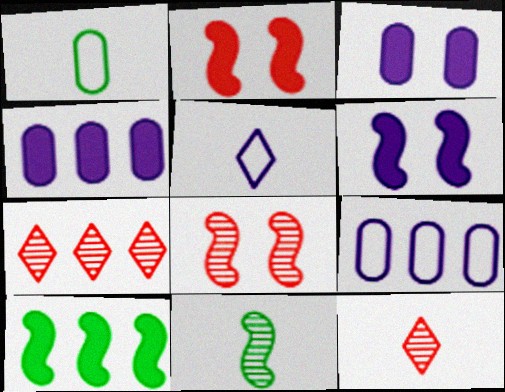[[1, 6, 7], 
[7, 9, 10]]